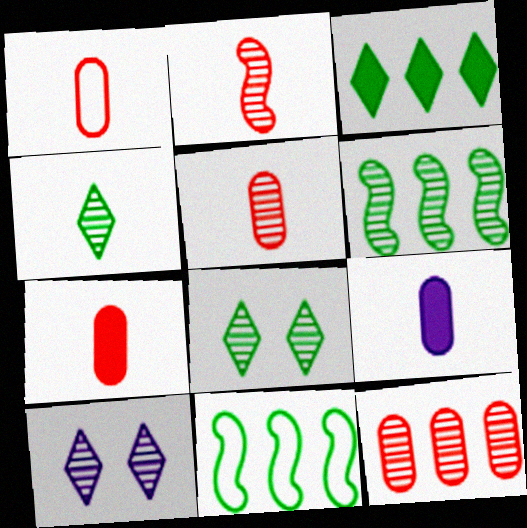[[1, 5, 7], 
[5, 6, 10], 
[7, 10, 11]]